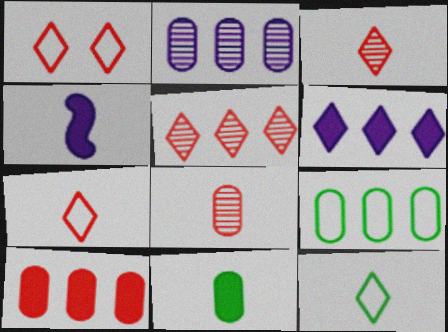[[2, 9, 10], 
[4, 8, 12]]